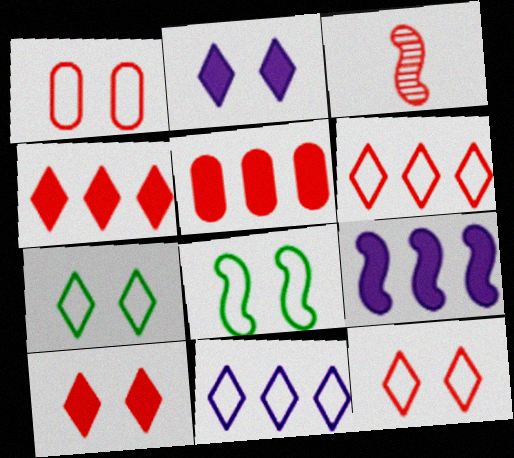[[1, 3, 4], 
[3, 5, 12], 
[3, 8, 9]]